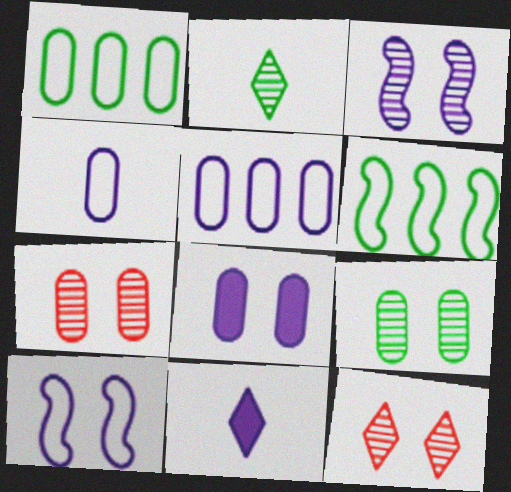[[3, 5, 11], 
[3, 9, 12], 
[6, 7, 11]]